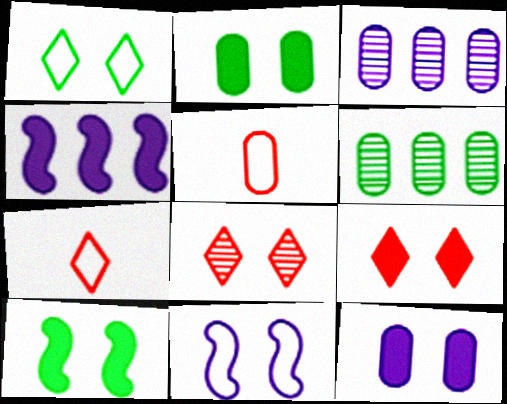[[2, 3, 5], 
[2, 8, 11], 
[3, 7, 10], 
[5, 6, 12], 
[9, 10, 12]]